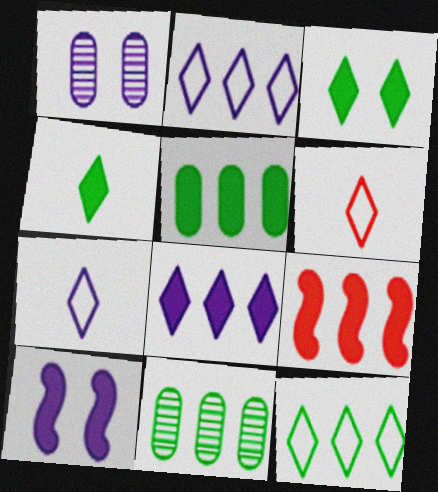[[2, 9, 11], 
[5, 8, 9], 
[6, 10, 11]]